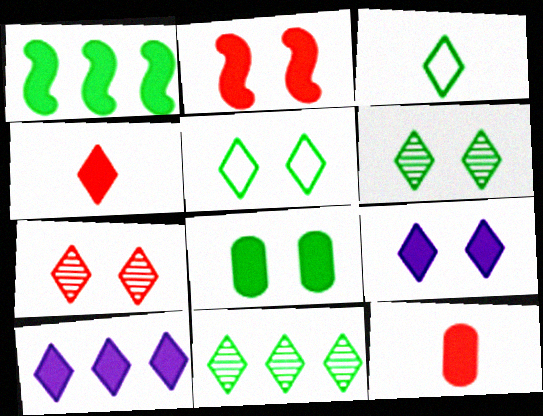[[1, 9, 12], 
[2, 8, 9], 
[3, 7, 10], 
[5, 7, 9]]